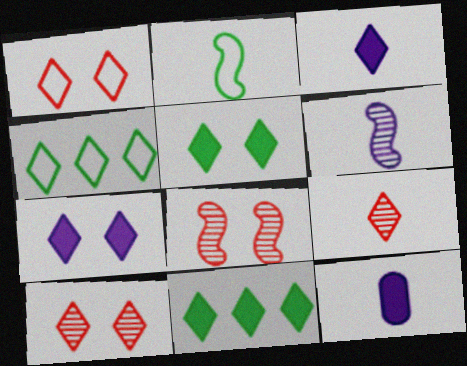[[2, 9, 12], 
[3, 4, 10], 
[4, 7, 9], 
[4, 8, 12]]